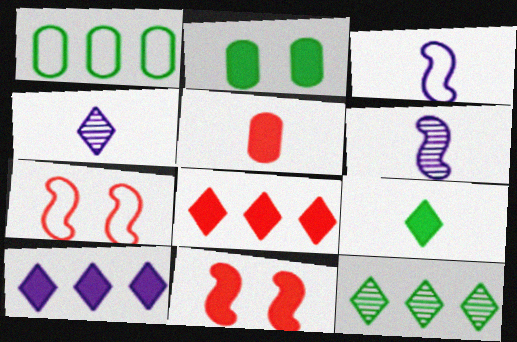[[1, 4, 11], 
[5, 8, 11]]